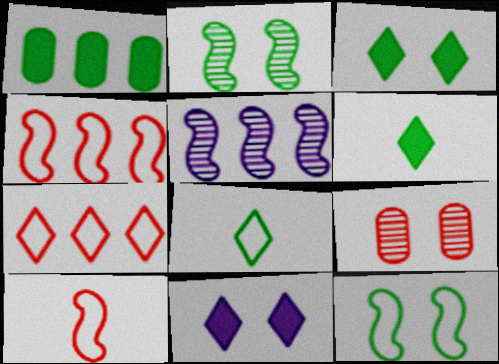[[1, 2, 8], 
[1, 5, 7], 
[9, 11, 12]]